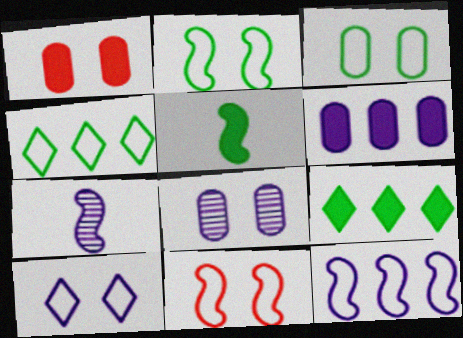[[1, 3, 8], 
[1, 4, 7], 
[3, 10, 11], 
[6, 7, 10]]